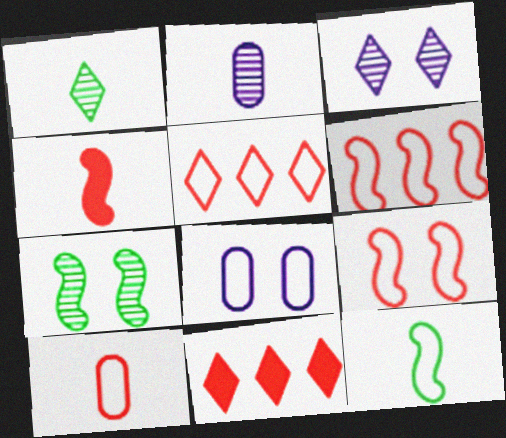[[5, 8, 12], 
[5, 9, 10]]